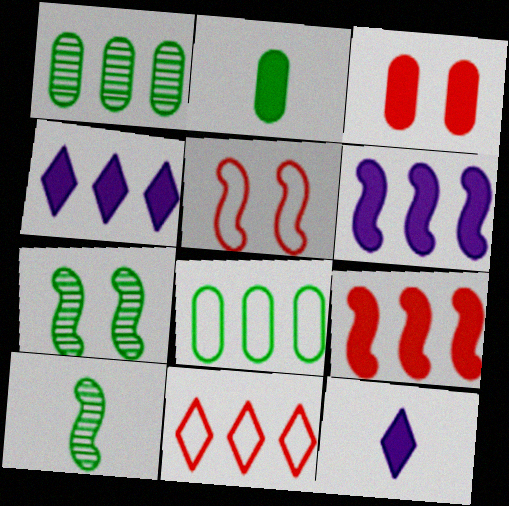[[1, 5, 12], 
[1, 6, 11], 
[5, 6, 10]]